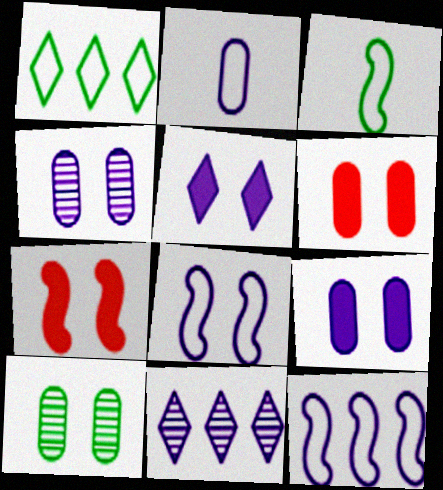[[3, 6, 11], 
[4, 5, 8]]